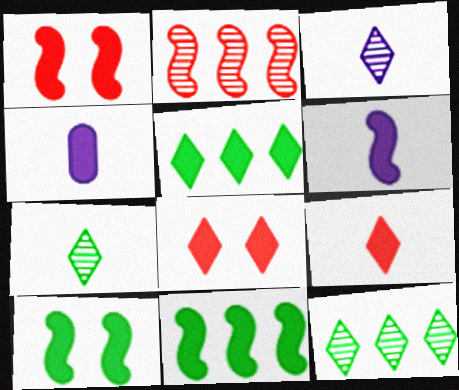[[1, 4, 5], 
[1, 6, 11], 
[4, 8, 11]]